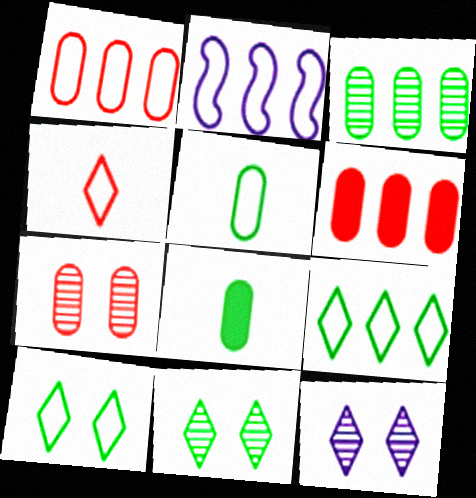[[1, 2, 9]]